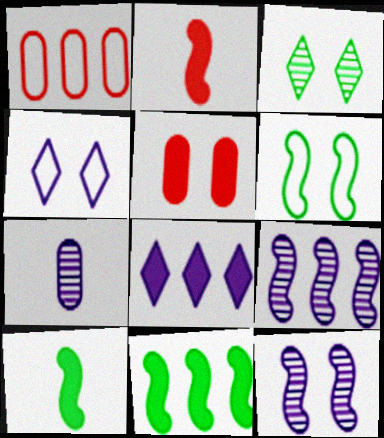[[2, 6, 9], 
[5, 8, 10]]